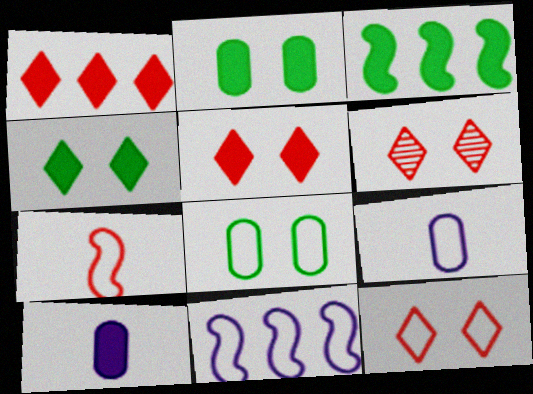[[3, 5, 10], 
[3, 6, 9], 
[5, 6, 12]]